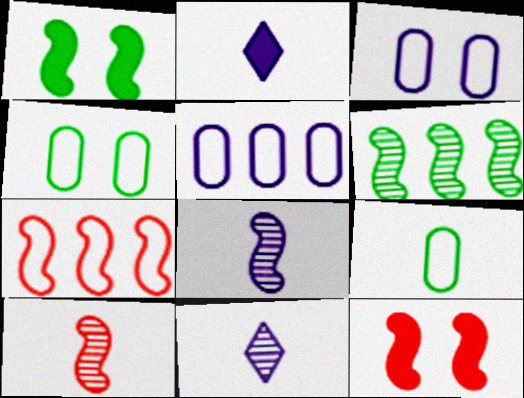[[1, 7, 8], 
[2, 9, 10], 
[7, 10, 12]]